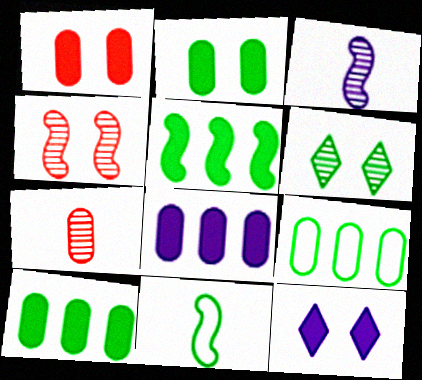[[6, 10, 11]]